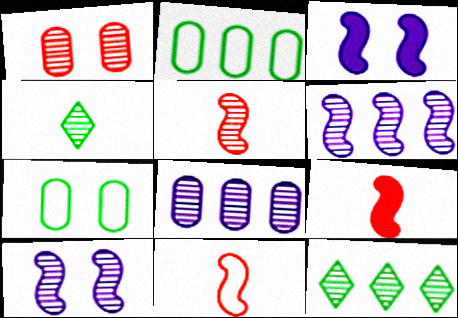[[1, 4, 6], 
[5, 9, 11]]